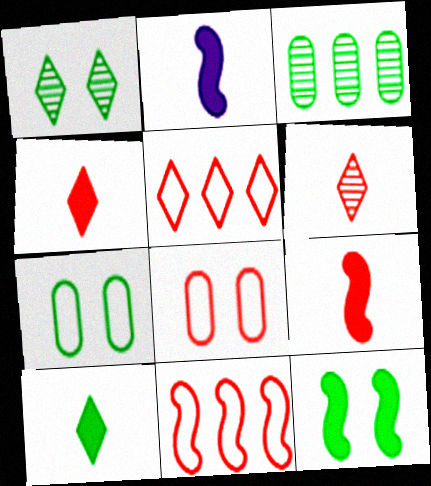[[1, 7, 12]]